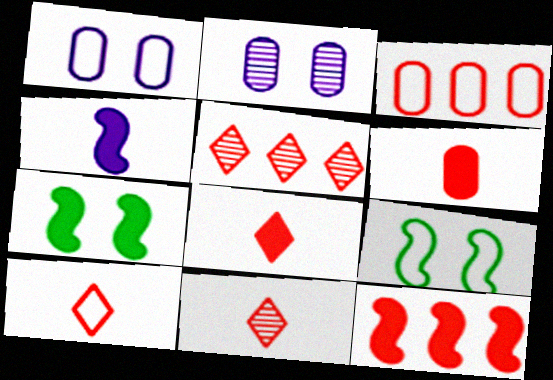[[3, 5, 12], 
[4, 7, 12], 
[8, 10, 11]]